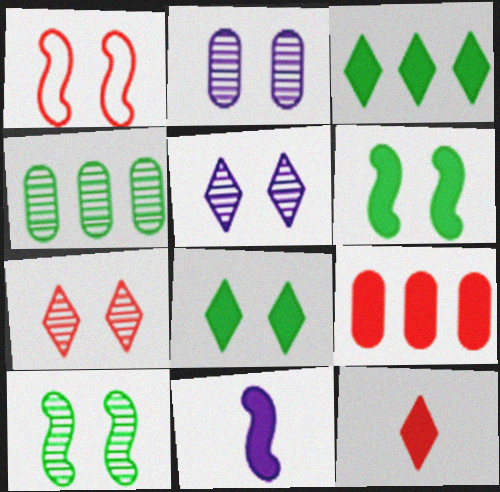[[1, 2, 8], 
[2, 7, 10], 
[8, 9, 11]]